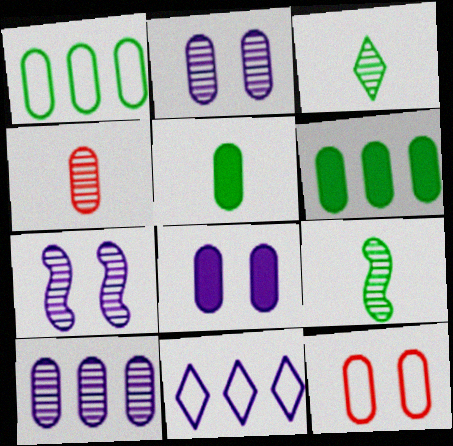[[1, 4, 8], 
[5, 10, 12]]